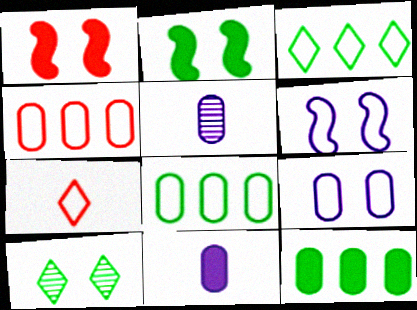[[1, 3, 5], 
[1, 9, 10], 
[6, 7, 8]]